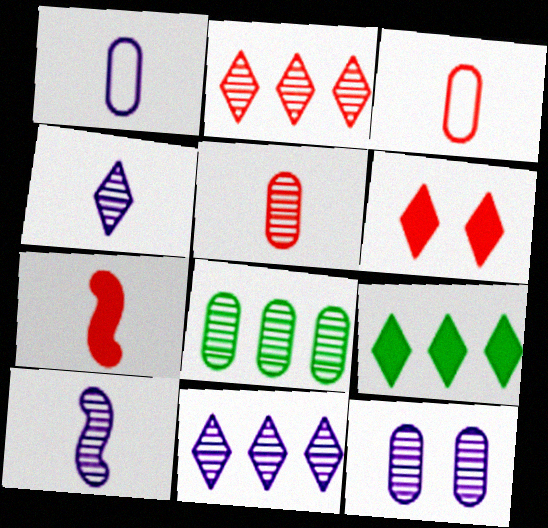[[5, 8, 12], 
[10, 11, 12]]